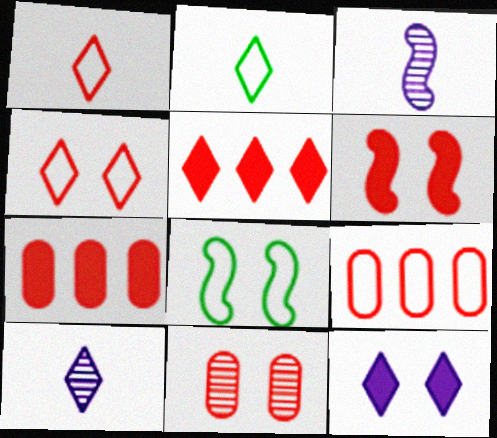[[4, 6, 11], 
[7, 8, 10], 
[8, 11, 12]]